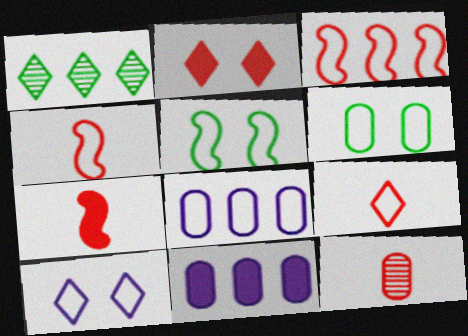[[1, 3, 11], 
[2, 3, 12], 
[5, 8, 9], 
[6, 11, 12], 
[7, 9, 12]]